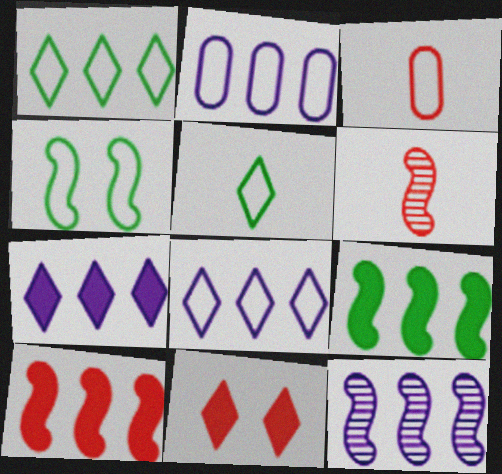[[2, 7, 12], 
[3, 4, 8]]